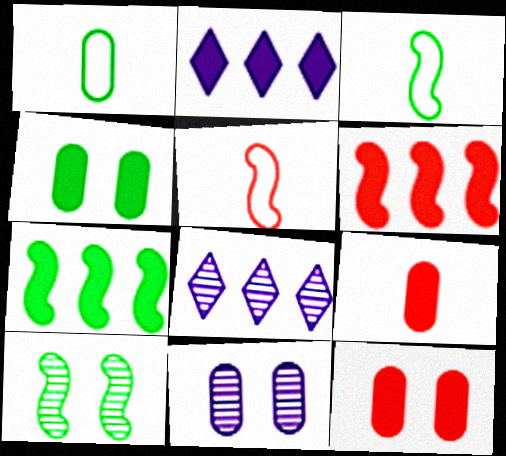[[3, 7, 10], 
[3, 8, 12], 
[4, 5, 8]]